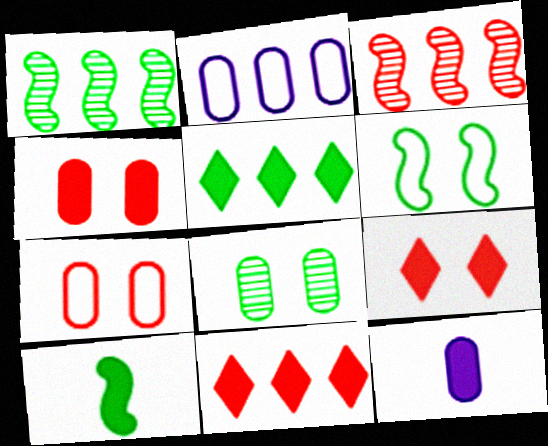[[1, 2, 11], 
[1, 6, 10], 
[2, 3, 5]]